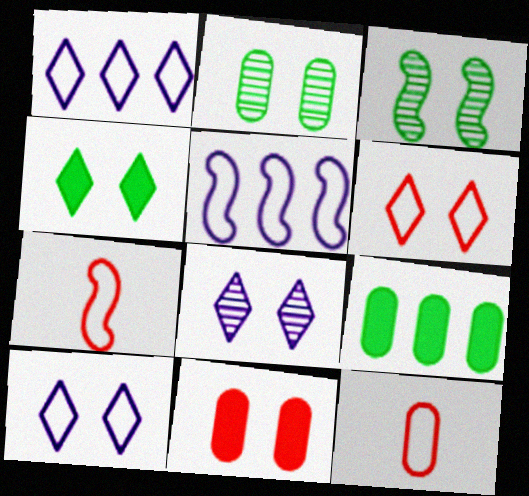[[3, 10, 11], 
[4, 6, 8], 
[7, 8, 9]]